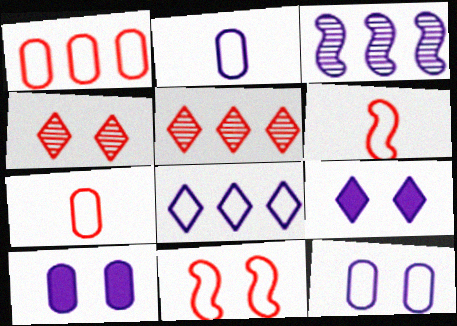[[2, 3, 9]]